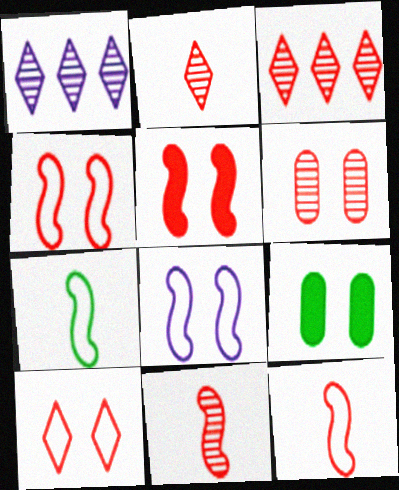[[1, 9, 12], 
[3, 6, 11], 
[5, 6, 10]]